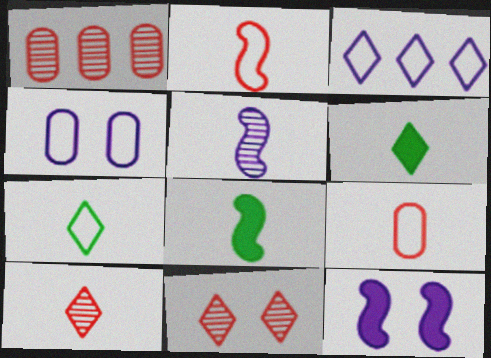[[1, 7, 12], 
[2, 5, 8], 
[3, 6, 11], 
[5, 6, 9]]